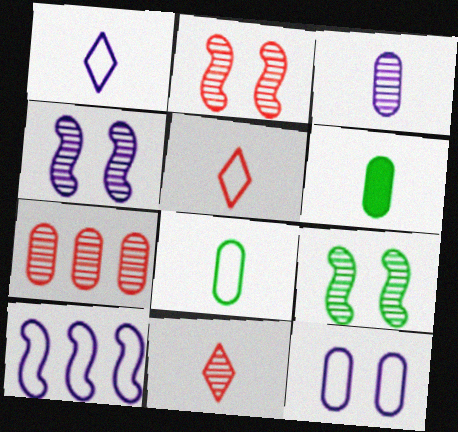[[1, 10, 12], 
[2, 4, 9], 
[2, 7, 11], 
[6, 7, 12]]